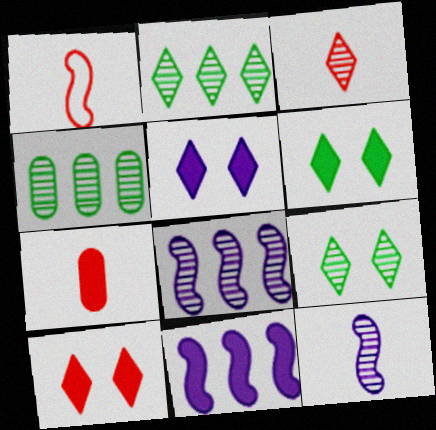[[1, 3, 7], 
[1, 4, 5], 
[5, 6, 10], 
[6, 7, 11]]